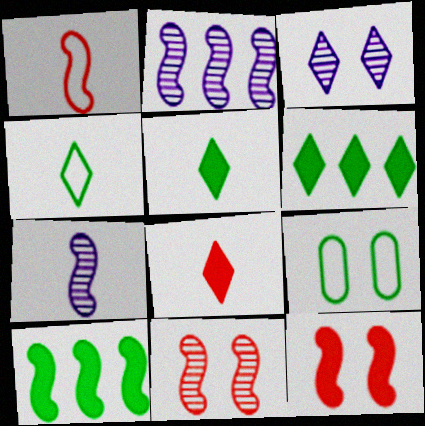[[2, 8, 9], 
[3, 9, 12]]